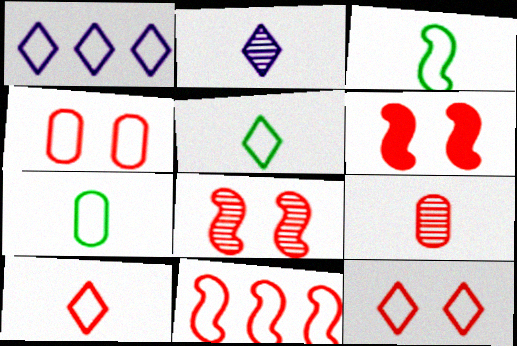[[1, 3, 4], 
[1, 5, 12], 
[3, 5, 7], 
[4, 10, 11]]